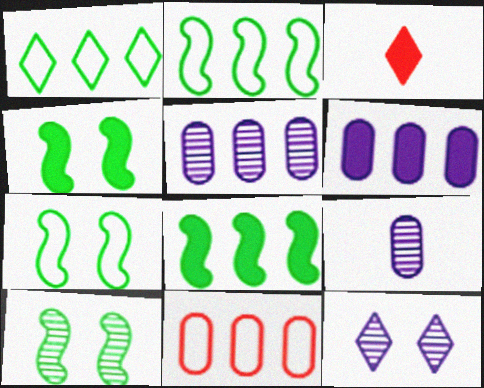[[1, 3, 12], 
[3, 4, 6], 
[3, 5, 7], 
[4, 7, 10]]